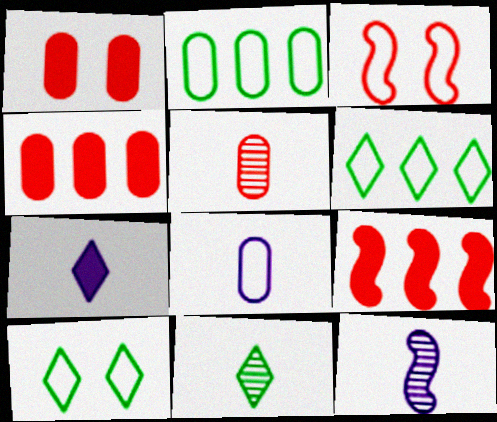[[1, 6, 12], 
[3, 6, 8], 
[4, 10, 12], 
[5, 11, 12], 
[7, 8, 12]]